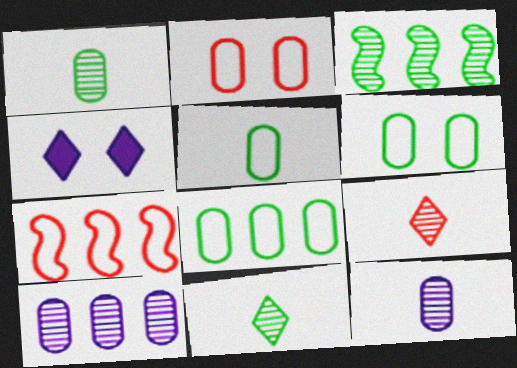[[1, 4, 7], 
[5, 6, 8]]